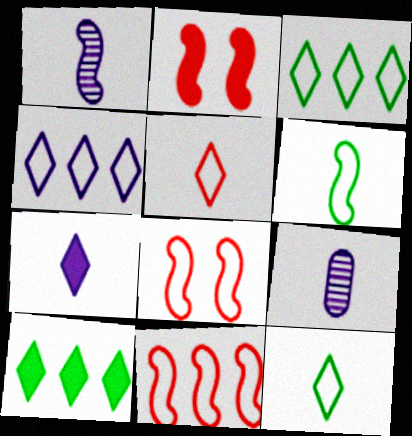[[2, 3, 9], 
[8, 9, 10]]